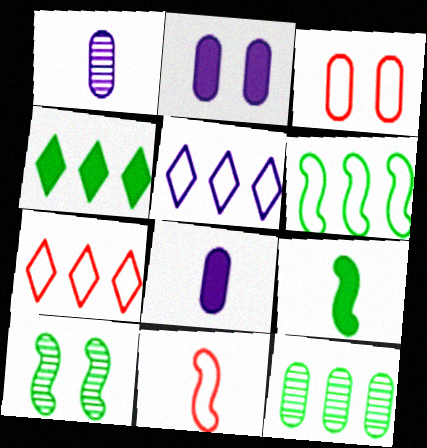[[3, 7, 11], 
[3, 8, 12], 
[4, 6, 12], 
[6, 9, 10], 
[7, 8, 10]]